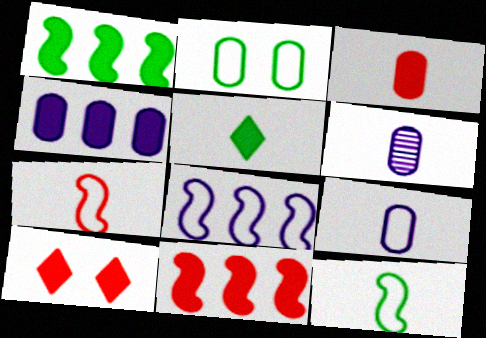[[3, 10, 11], 
[5, 6, 7]]